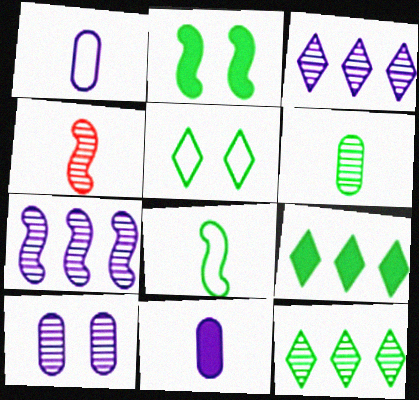[[4, 10, 12]]